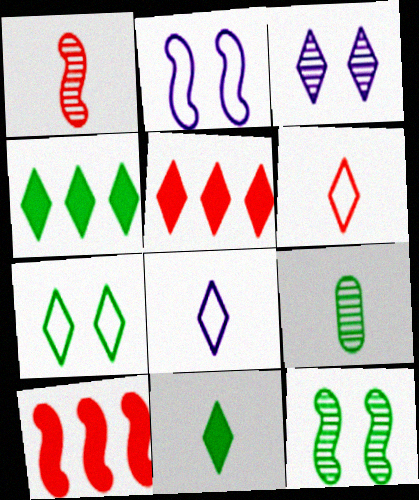[[2, 5, 9], 
[3, 4, 6]]